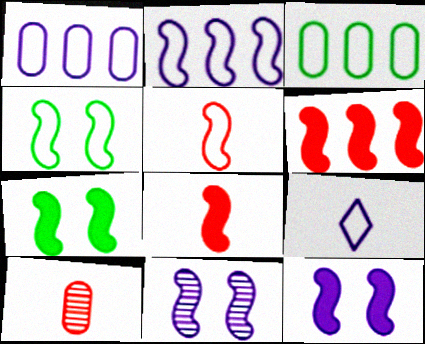[[2, 4, 5]]